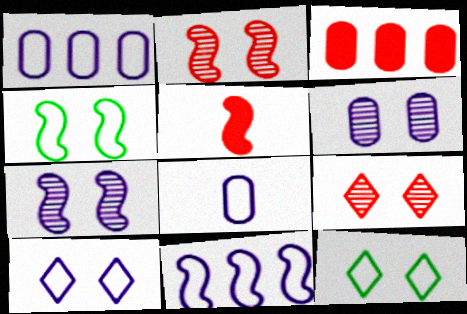[[8, 10, 11]]